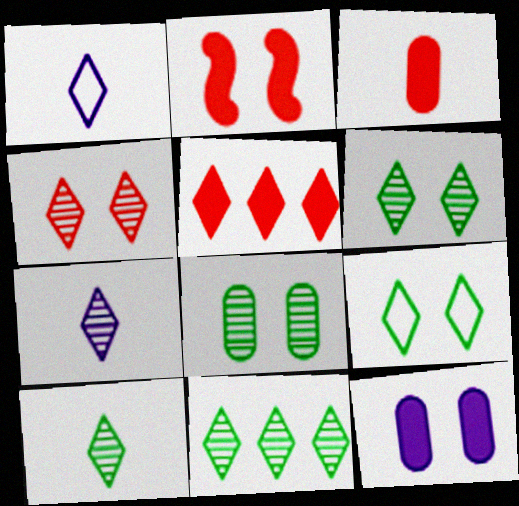[[1, 5, 6], 
[2, 3, 5], 
[4, 7, 11], 
[5, 7, 9], 
[6, 10, 11]]